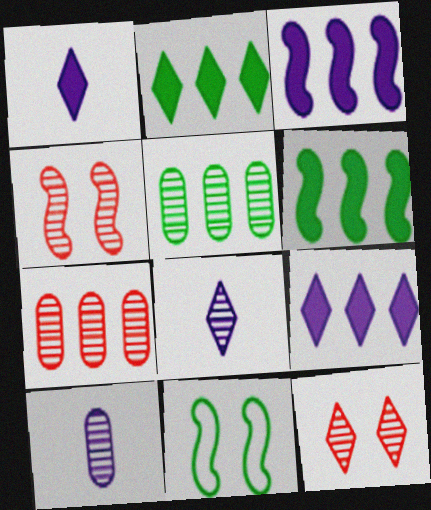[[1, 7, 11], 
[4, 5, 8]]